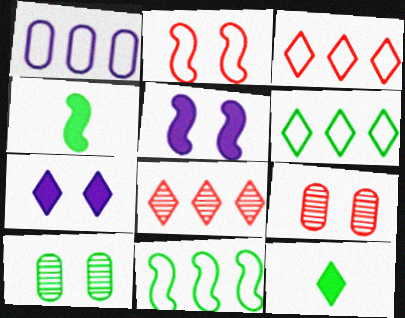[[1, 3, 11], 
[2, 7, 10], 
[4, 6, 10], 
[10, 11, 12]]